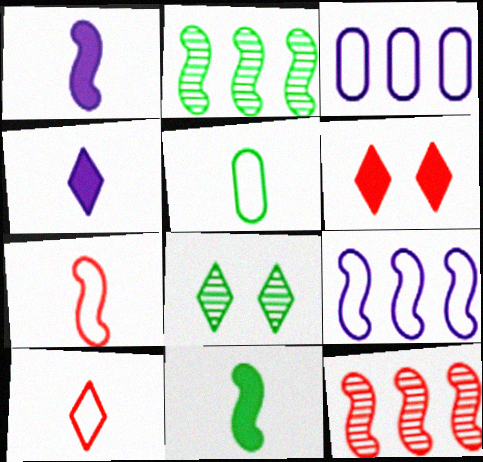[]